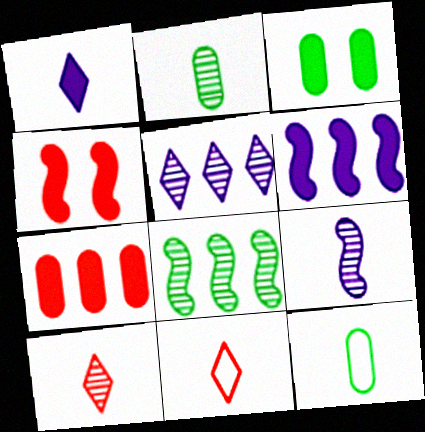[[2, 9, 10], 
[4, 5, 12]]